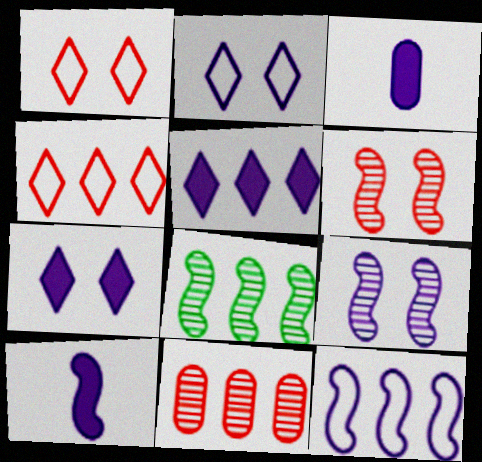[[1, 3, 8], 
[9, 10, 12]]